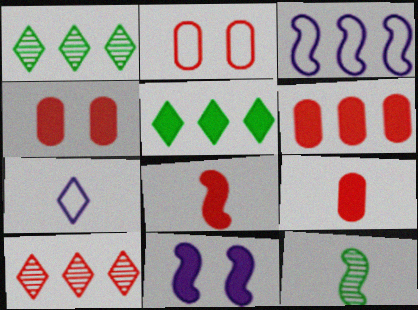[[1, 3, 6], 
[2, 8, 10], 
[4, 6, 9], 
[5, 9, 11], 
[7, 9, 12]]